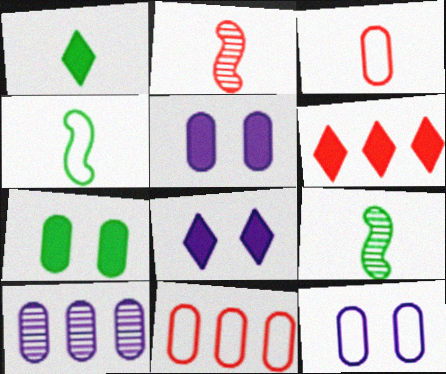[[1, 6, 8], 
[3, 7, 10], 
[6, 9, 12], 
[8, 9, 11]]